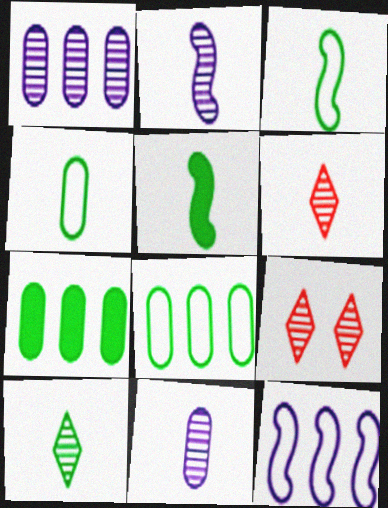[[4, 5, 10]]